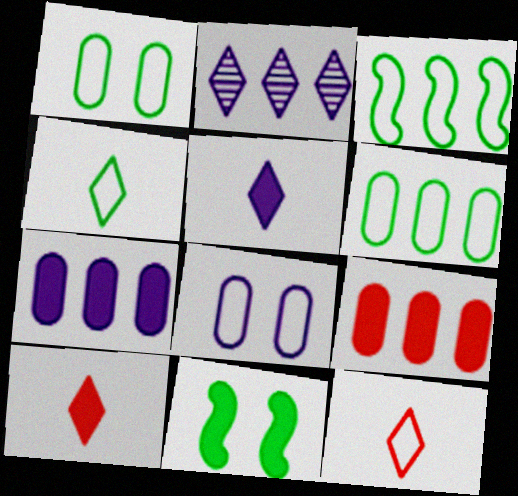[[1, 3, 4], 
[2, 3, 9], 
[3, 8, 12], 
[5, 9, 11], 
[7, 10, 11]]